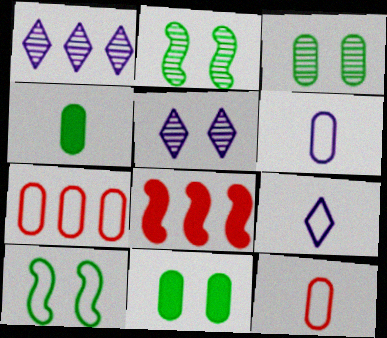[[3, 8, 9], 
[7, 9, 10]]